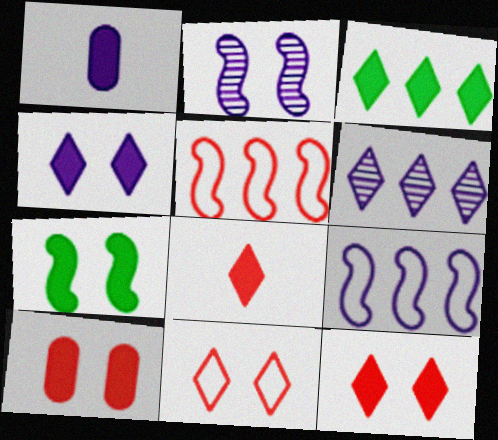[[3, 4, 8], 
[4, 7, 10]]